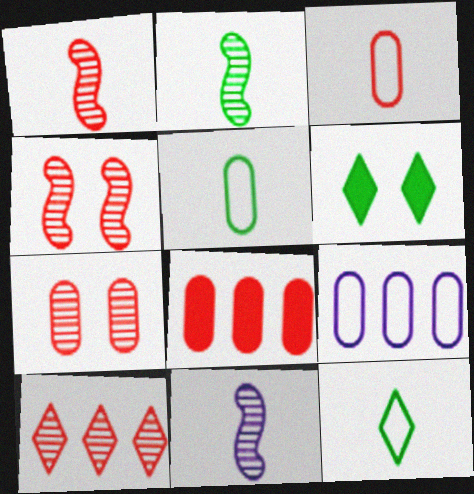[[1, 2, 11], 
[1, 6, 9], 
[1, 7, 10], 
[3, 7, 8]]